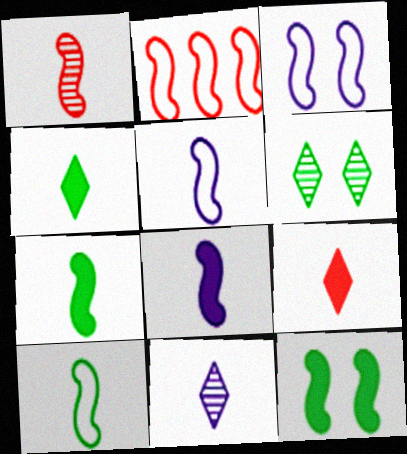[[1, 5, 7], 
[1, 8, 10], 
[2, 3, 10]]